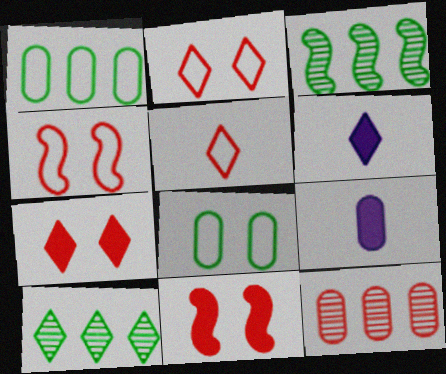[[2, 3, 9], 
[2, 6, 10], 
[4, 9, 10], 
[5, 11, 12], 
[8, 9, 12]]